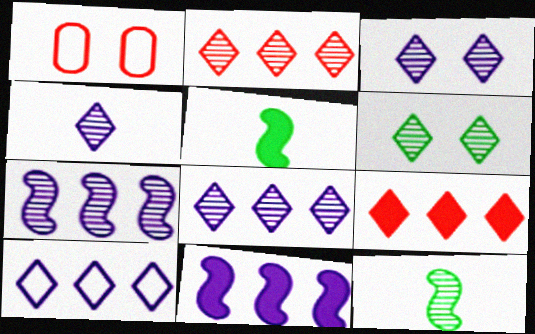[[1, 5, 8], 
[2, 4, 6], 
[3, 4, 8]]